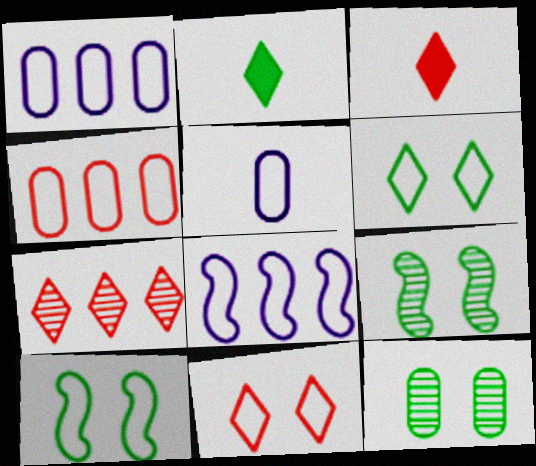[[1, 3, 9], 
[3, 7, 11], 
[3, 8, 12]]